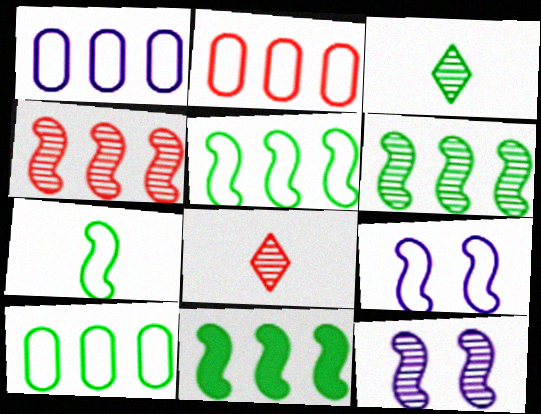[[1, 2, 10], 
[5, 6, 11]]